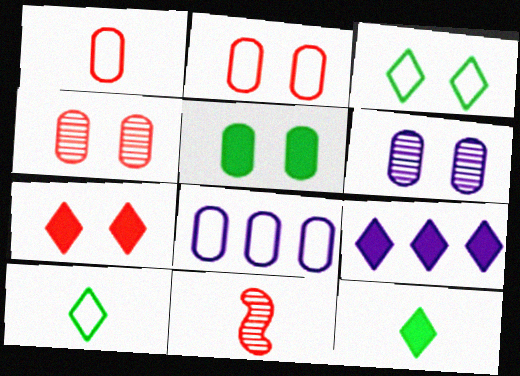[[2, 5, 6], 
[7, 9, 12]]